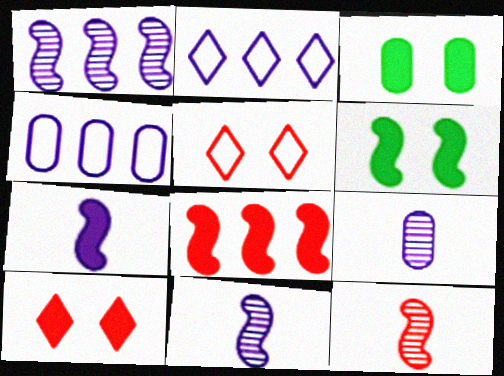[[2, 3, 12], 
[6, 7, 8]]